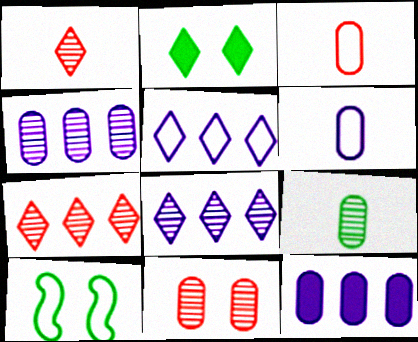[[1, 2, 5], 
[1, 10, 12], 
[3, 5, 10], 
[4, 9, 11]]